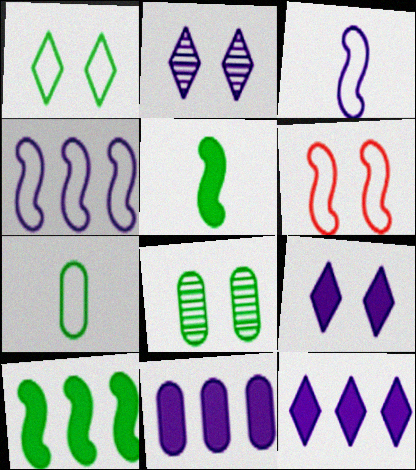[[2, 3, 11], 
[6, 8, 9]]